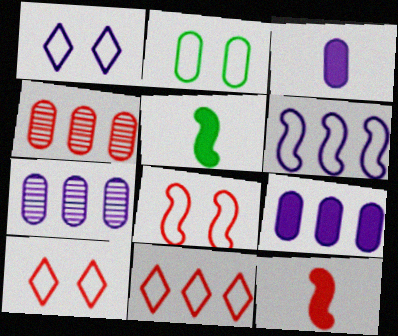[[1, 2, 8], 
[1, 4, 5], 
[2, 3, 4], 
[4, 10, 12], 
[5, 7, 10]]